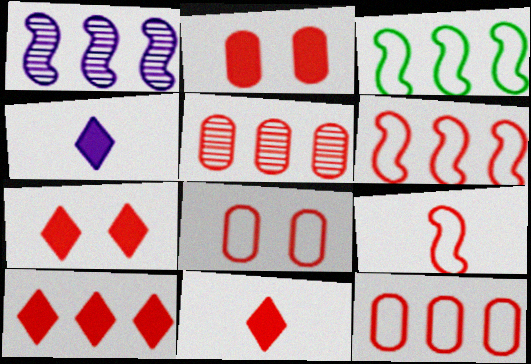[[5, 6, 10], 
[5, 7, 9], 
[7, 10, 11]]